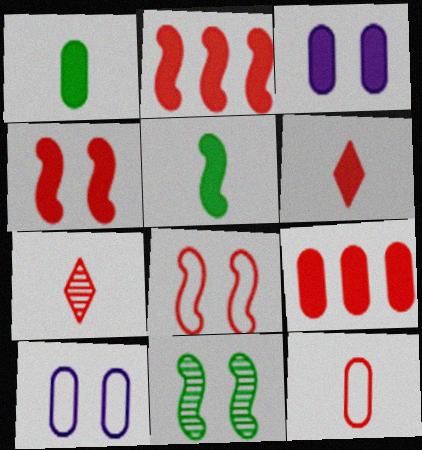[[1, 3, 9], 
[4, 6, 9], 
[7, 8, 9]]